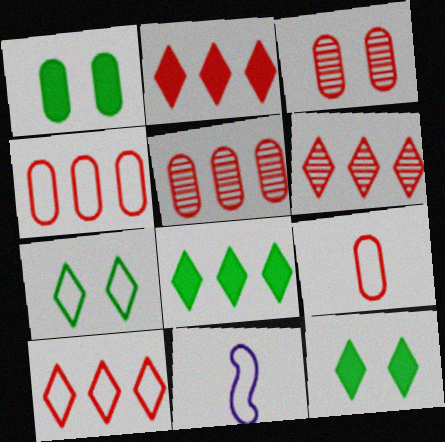[[1, 6, 11], 
[2, 6, 10], 
[3, 8, 11], 
[4, 7, 11], 
[5, 11, 12]]